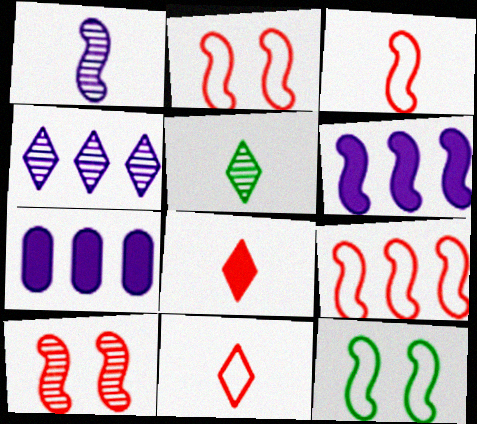[[2, 3, 9], 
[2, 5, 7]]